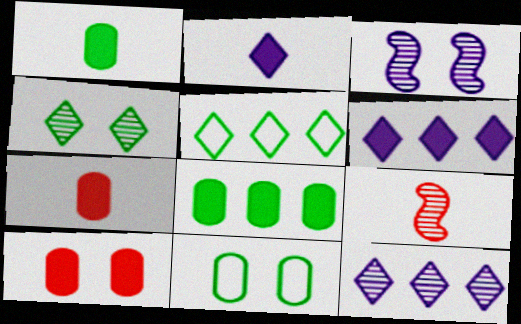[[3, 5, 7], 
[6, 9, 11]]